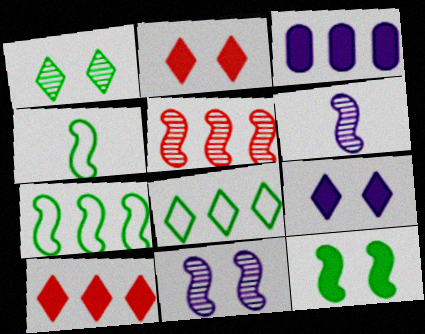[[3, 5, 8]]